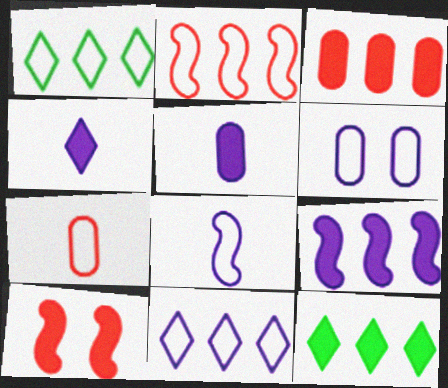[[3, 9, 12], 
[5, 10, 12], 
[6, 8, 11]]